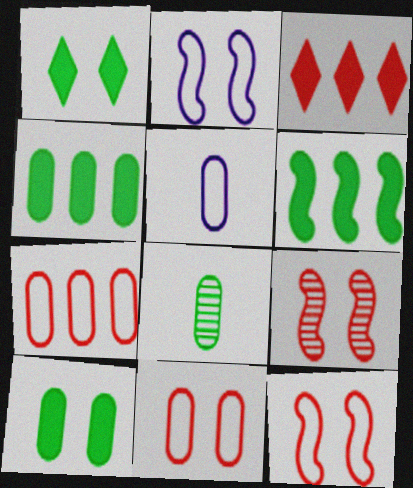[[2, 3, 8]]